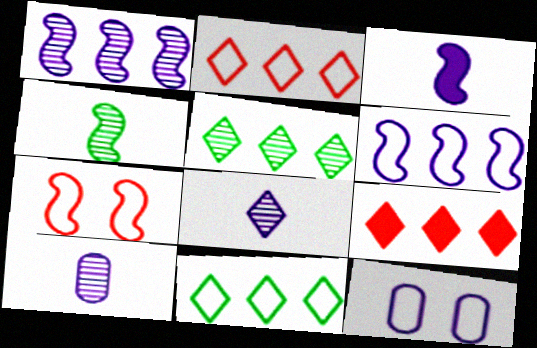[[4, 9, 12]]